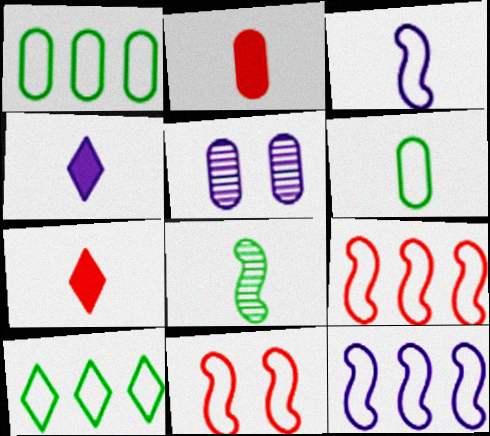[[1, 2, 5], 
[4, 5, 12]]